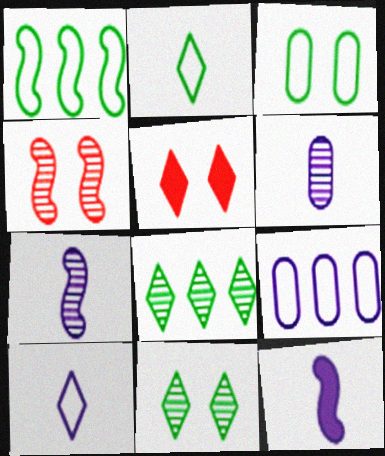[[1, 2, 3], 
[1, 4, 12], 
[1, 5, 6], 
[4, 6, 8], 
[5, 8, 10], 
[6, 10, 12]]